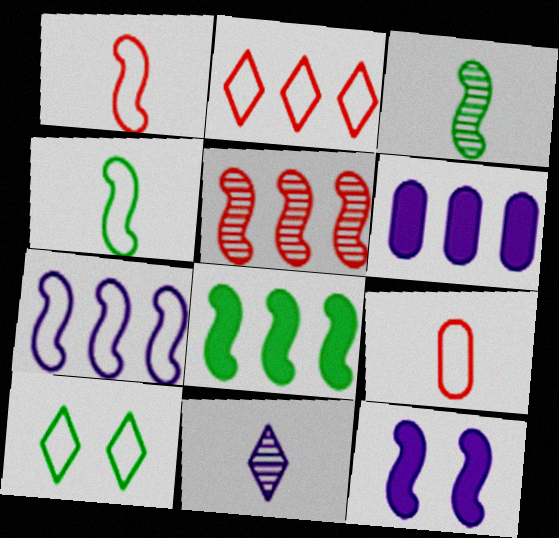[[4, 5, 12], 
[5, 7, 8], 
[7, 9, 10]]